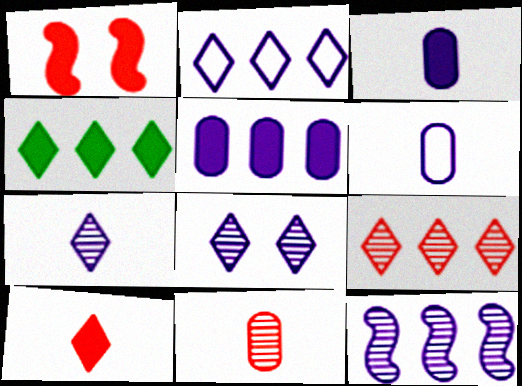[[1, 3, 4], 
[2, 4, 9], 
[2, 5, 12]]